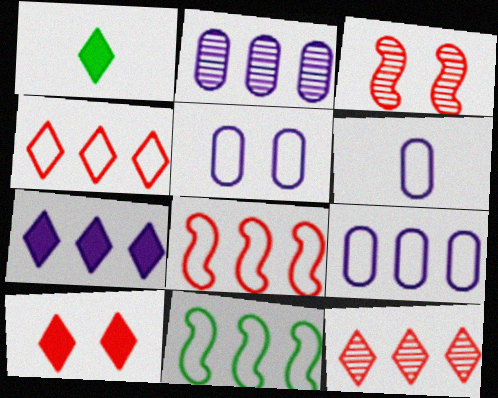[[1, 3, 9], 
[1, 7, 10], 
[4, 9, 11], 
[5, 6, 9]]